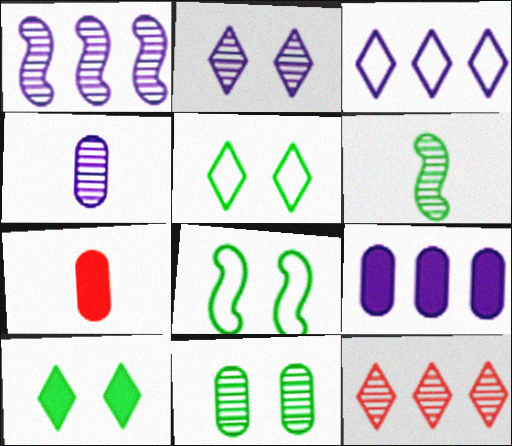[[1, 2, 4], 
[1, 3, 9], 
[1, 5, 7], 
[8, 10, 11]]